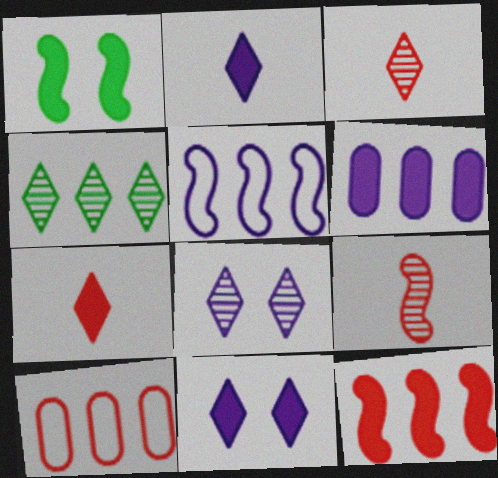[[1, 5, 9], 
[1, 6, 7], 
[3, 4, 8]]